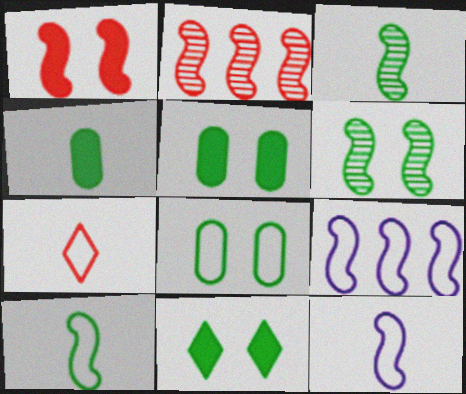[[1, 3, 9], 
[6, 8, 11], 
[7, 8, 9]]